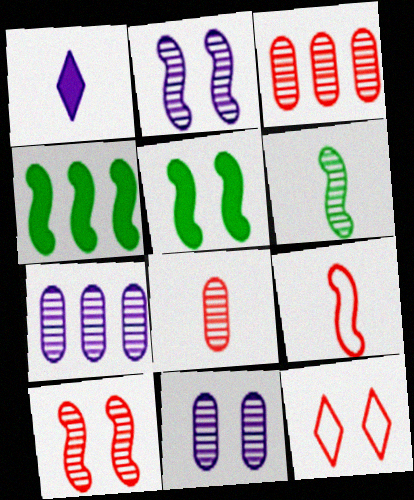[[2, 4, 9], 
[5, 11, 12]]